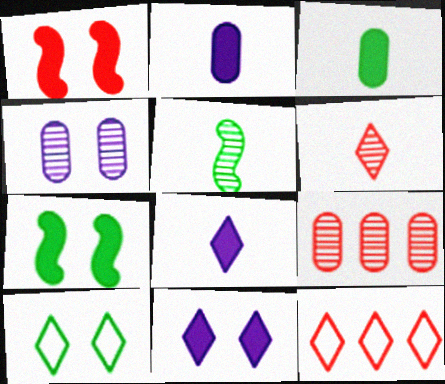[[1, 4, 10]]